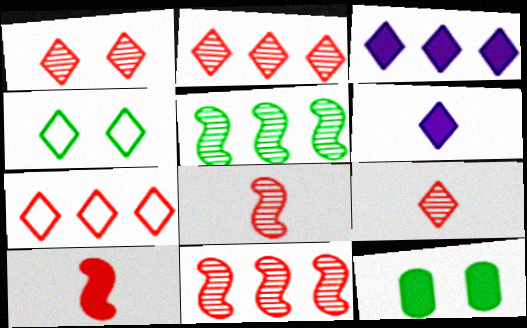[[1, 2, 9], 
[2, 4, 6], 
[3, 4, 9], 
[3, 10, 12]]